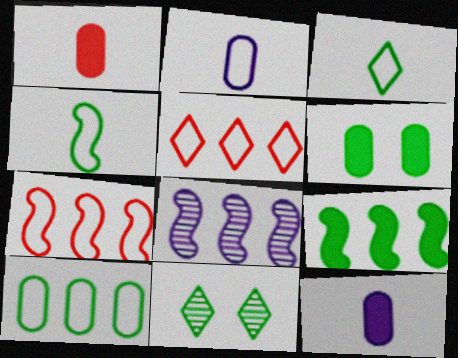[[7, 8, 9], 
[7, 11, 12]]